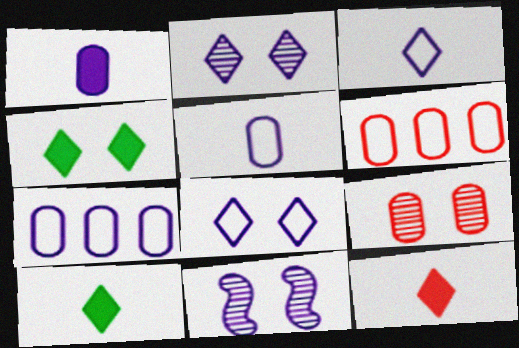[[6, 10, 11]]